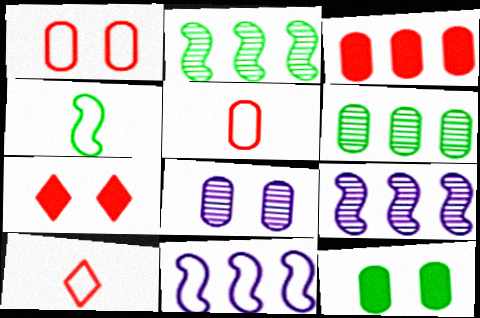[[1, 8, 12], 
[9, 10, 12]]